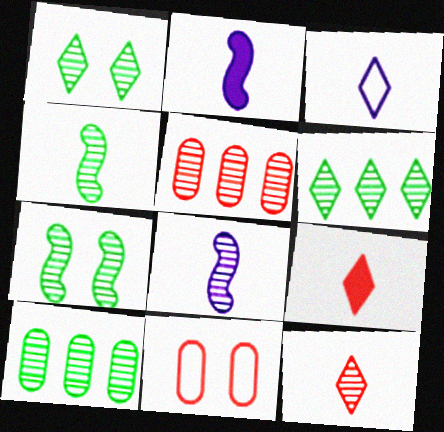[[1, 4, 10], 
[1, 5, 8], 
[2, 6, 11]]